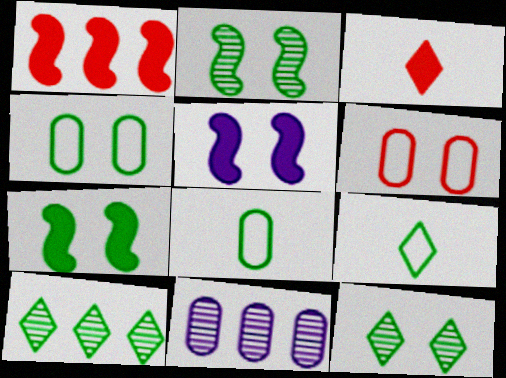[[4, 7, 12], 
[5, 6, 12], 
[7, 8, 10]]